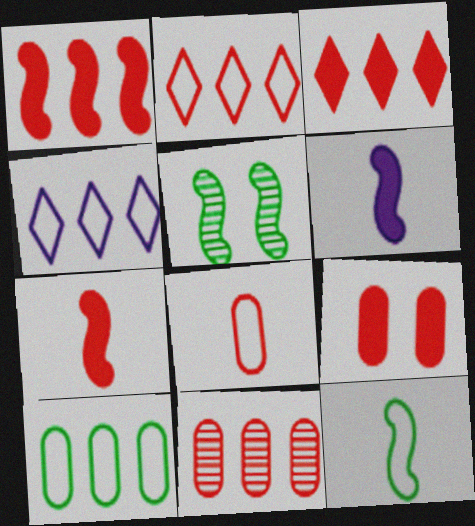[[1, 2, 11], 
[3, 7, 9], 
[8, 9, 11]]